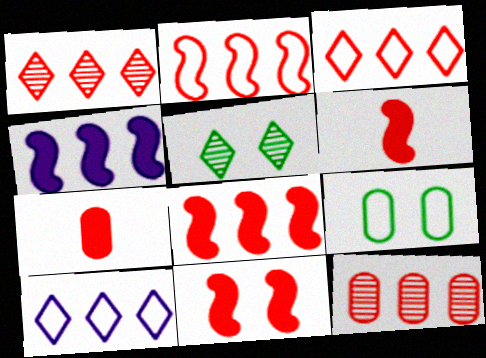[[3, 8, 12], 
[6, 8, 11]]